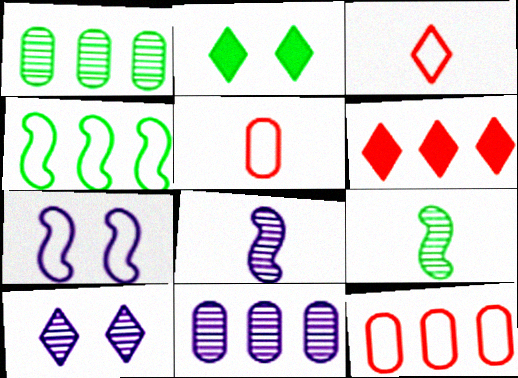[[2, 8, 12], 
[4, 6, 11], 
[8, 10, 11]]